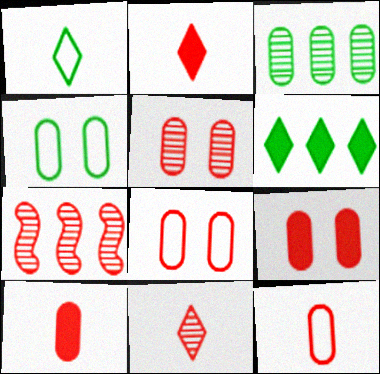[[2, 7, 8], 
[5, 7, 11], 
[5, 8, 9]]